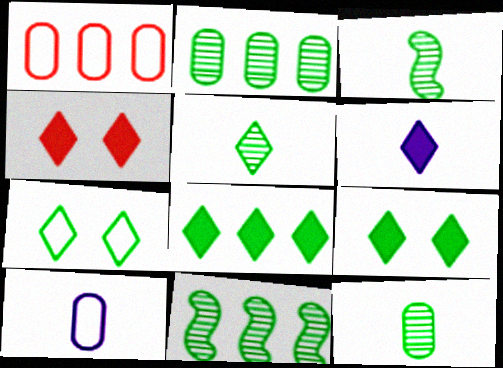[[3, 5, 12], 
[4, 6, 8], 
[4, 10, 11], 
[5, 7, 8]]